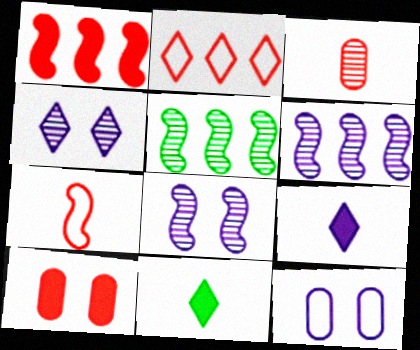[[2, 4, 11], 
[3, 4, 5], 
[6, 9, 12]]